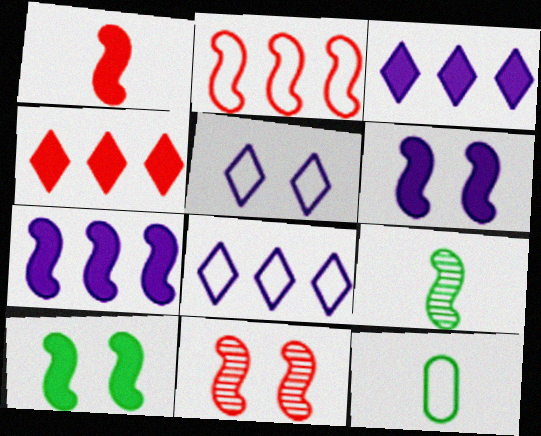[[1, 2, 11], 
[1, 7, 10], 
[2, 5, 12], 
[2, 6, 9], 
[3, 11, 12]]